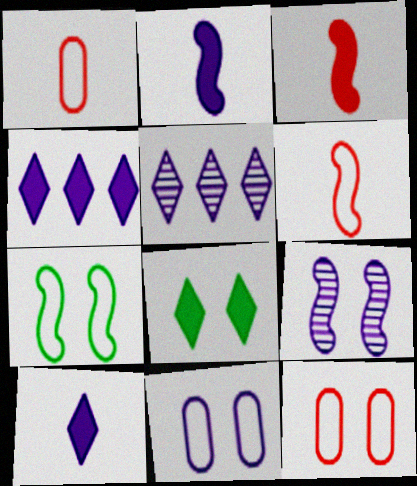[[2, 5, 11], 
[8, 9, 12]]